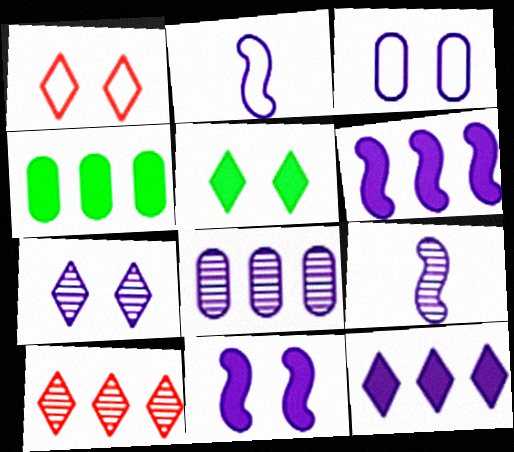[[1, 4, 9], 
[1, 5, 7], 
[3, 7, 11], 
[3, 9, 12], 
[7, 8, 9]]